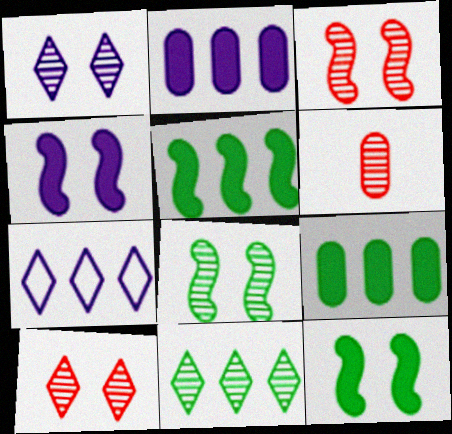[[6, 7, 12]]